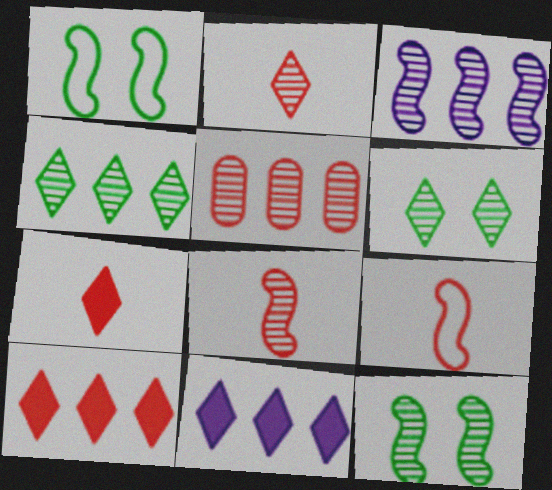[[3, 4, 5], 
[3, 8, 12]]